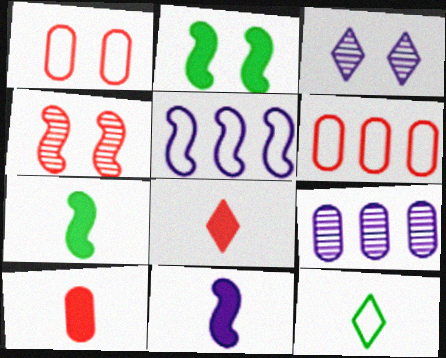[[1, 2, 3], 
[1, 5, 12], 
[3, 6, 7], 
[4, 5, 7], 
[4, 6, 8]]